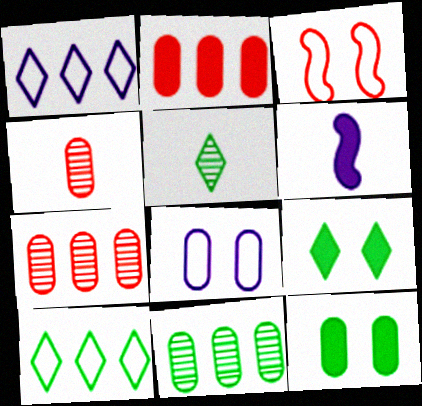[[2, 6, 9], 
[5, 9, 10]]